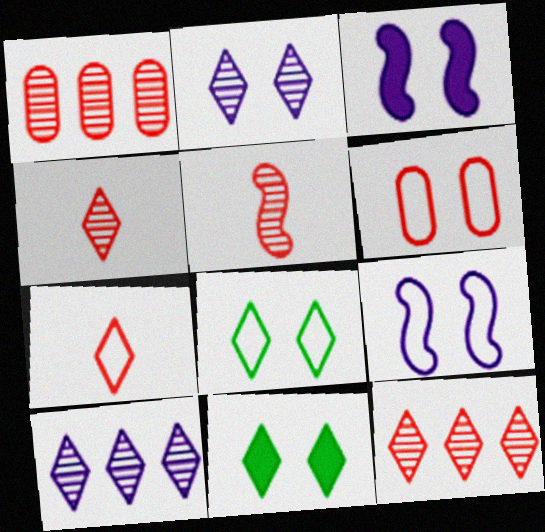[[6, 8, 9], 
[7, 10, 11]]